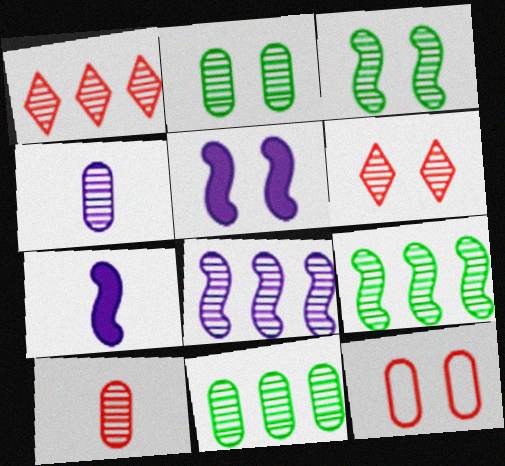[[1, 3, 4], 
[1, 8, 11], 
[4, 6, 9]]